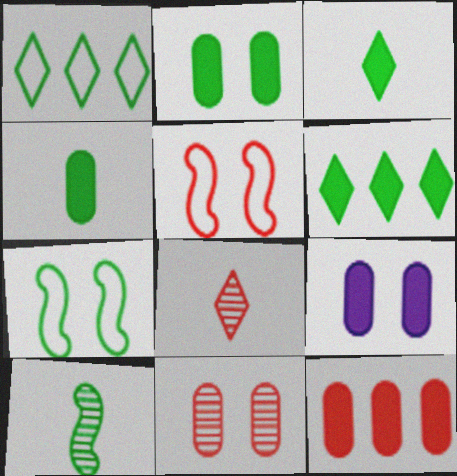[[1, 2, 10], 
[4, 9, 12], 
[5, 8, 12]]